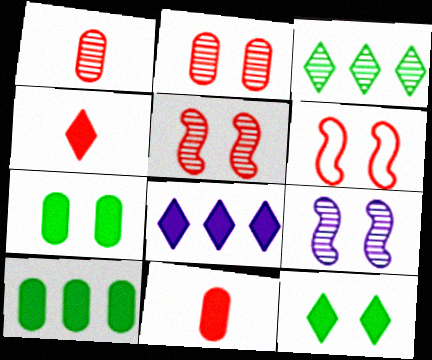[[1, 3, 9], 
[4, 8, 12]]